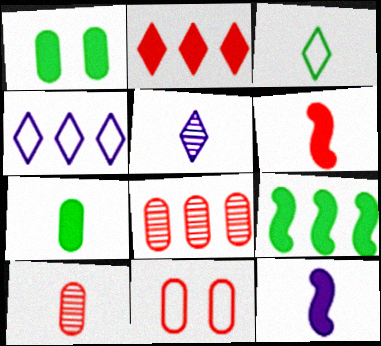[[1, 2, 12], 
[3, 10, 12], 
[4, 8, 9], 
[5, 9, 11]]